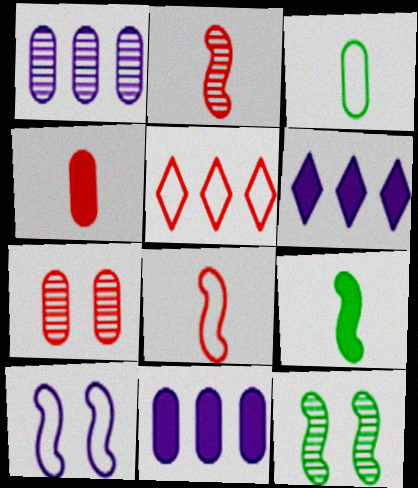[[3, 5, 10], 
[3, 7, 11]]